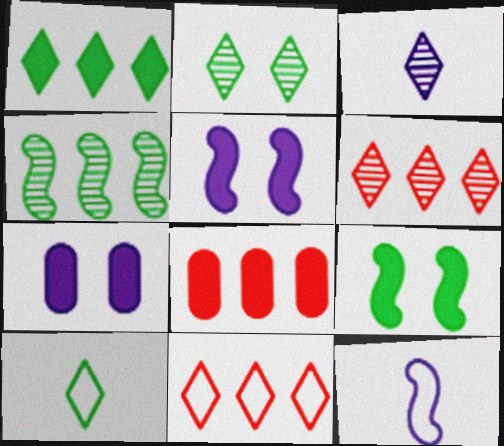[[1, 2, 10], 
[2, 3, 6], 
[2, 8, 12]]